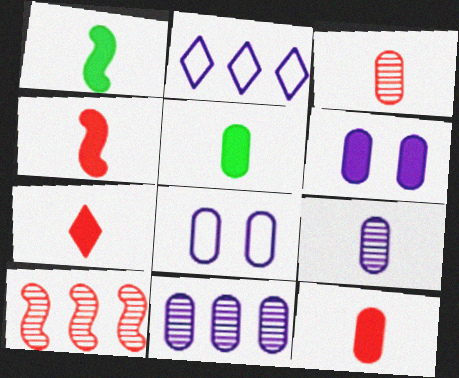[[4, 7, 12]]